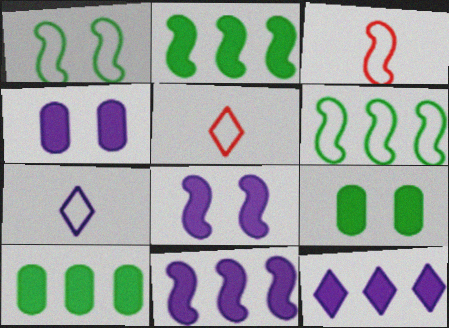[]